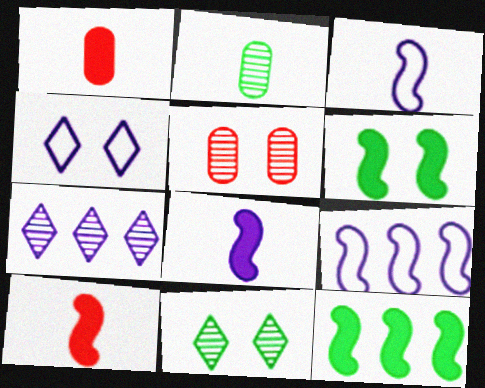[[1, 9, 11], 
[4, 5, 6]]